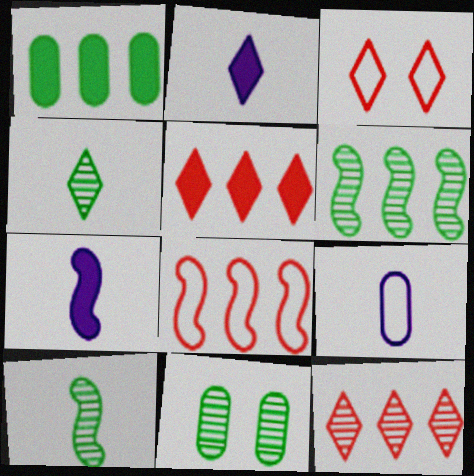[[2, 8, 11], 
[4, 6, 11]]